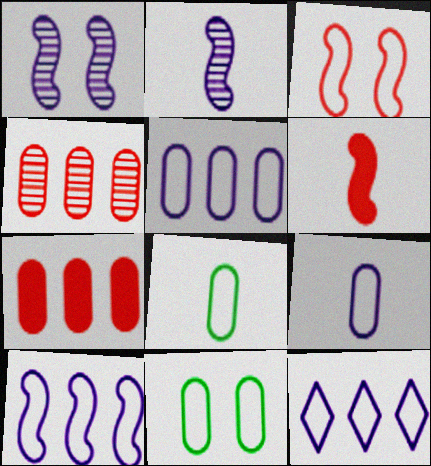[[3, 8, 12], 
[5, 10, 12]]